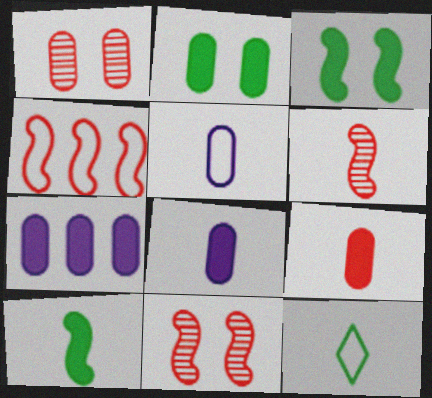[[2, 7, 9], 
[6, 8, 12], 
[7, 11, 12]]